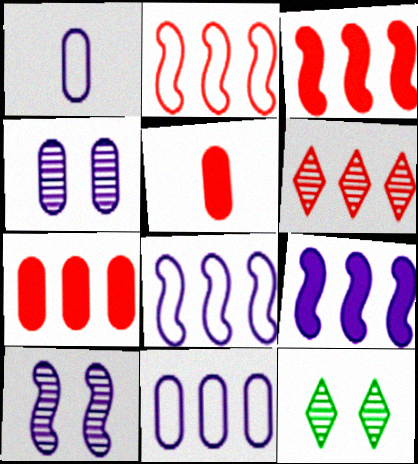[[1, 3, 12], 
[2, 6, 7], 
[5, 8, 12]]